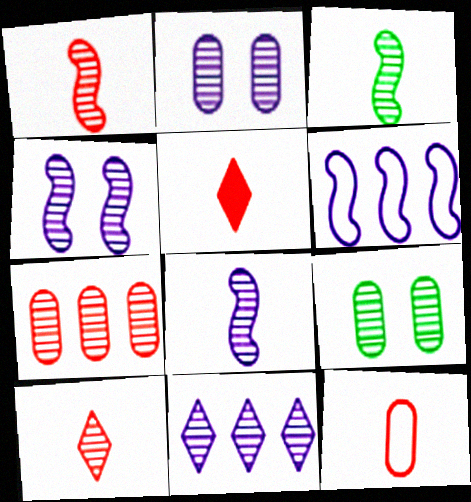[[1, 3, 8], 
[1, 5, 12], 
[1, 9, 11], 
[2, 8, 11], 
[5, 6, 9]]